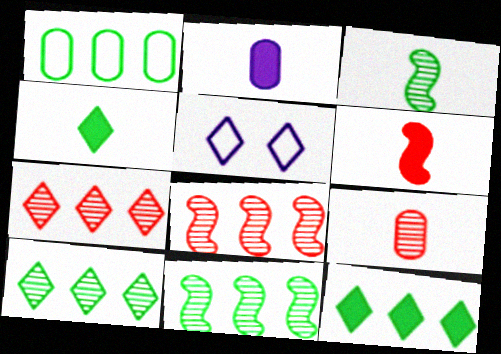[[1, 11, 12], 
[2, 4, 6], 
[4, 5, 7]]